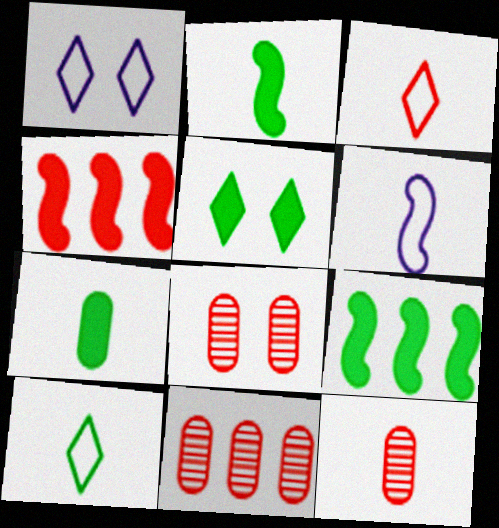[[1, 2, 11], 
[1, 9, 12], 
[3, 4, 8], 
[5, 6, 11], 
[5, 7, 9], 
[8, 11, 12]]